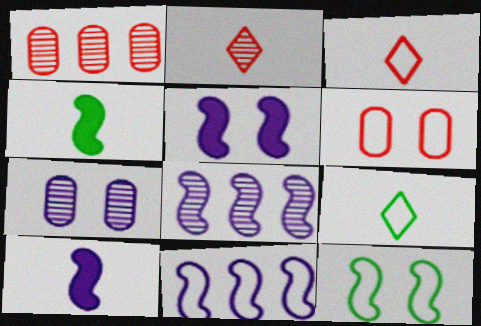[[1, 5, 9], 
[6, 9, 11]]